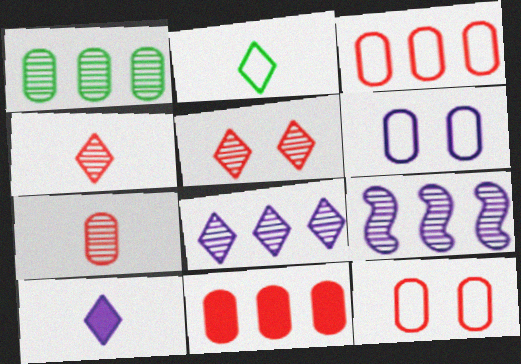[[2, 4, 10], 
[6, 9, 10], 
[7, 11, 12]]